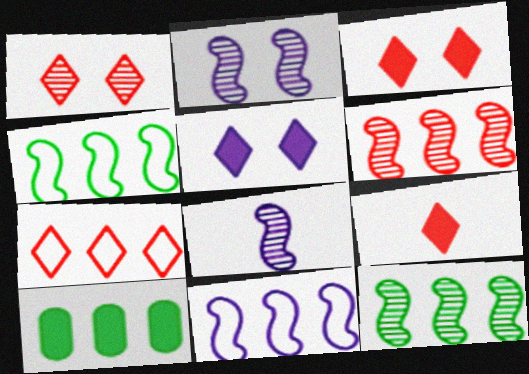[[1, 7, 9]]